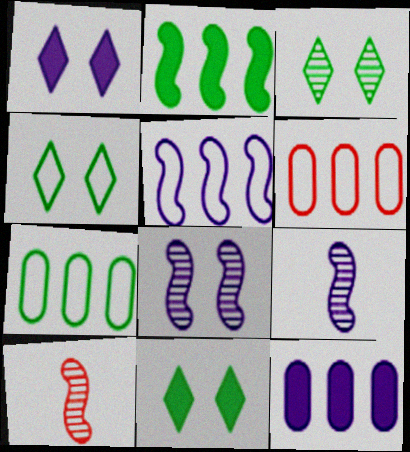[[1, 7, 10], 
[3, 4, 11], 
[4, 10, 12], 
[6, 9, 11]]